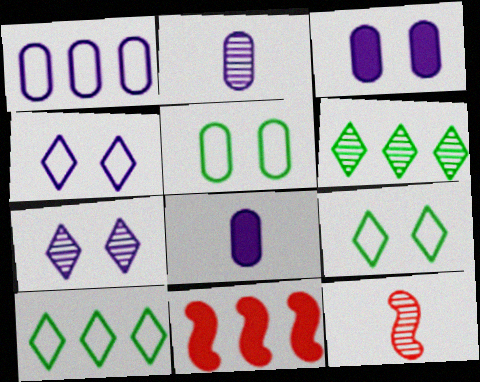[[1, 2, 3], 
[1, 6, 11], 
[2, 9, 11], 
[3, 10, 12]]